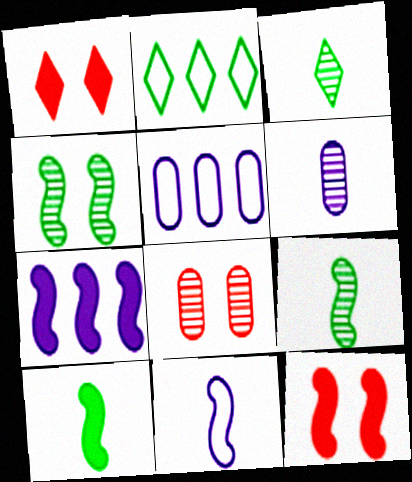[[1, 5, 9], 
[2, 6, 12], 
[3, 5, 12], 
[7, 10, 12]]